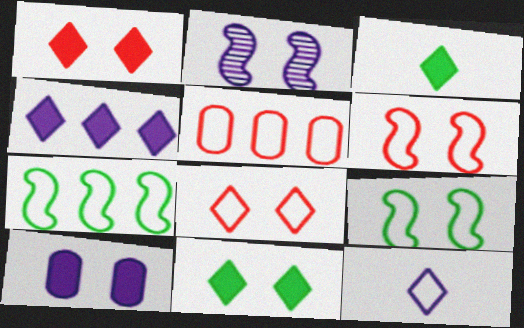[[1, 3, 4], 
[2, 3, 5], 
[5, 9, 12]]